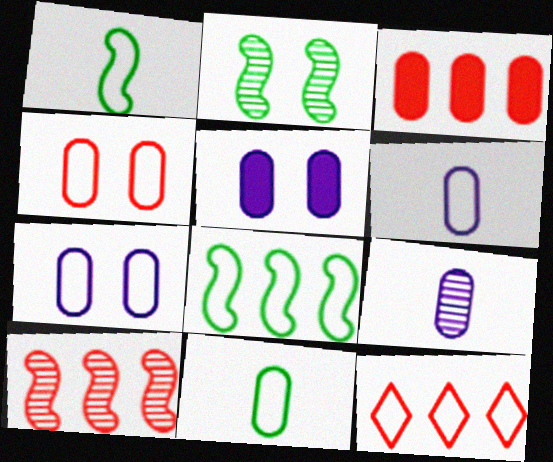[[1, 7, 12], 
[3, 10, 12]]